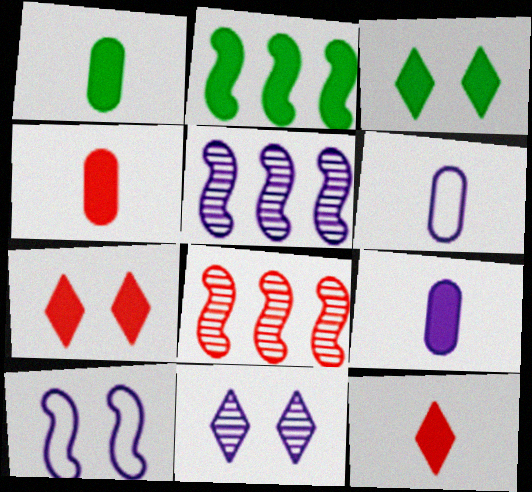[[1, 2, 3], 
[1, 4, 9], 
[2, 7, 9], 
[3, 6, 8]]